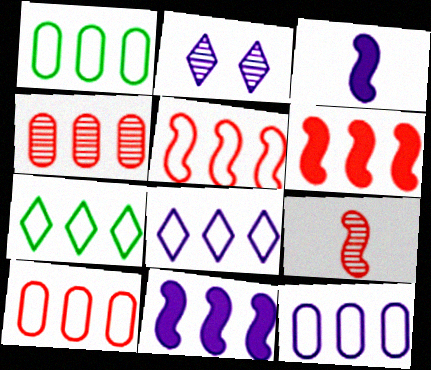[[1, 5, 8], 
[1, 10, 12], 
[2, 3, 12], 
[4, 7, 11], 
[5, 7, 12]]